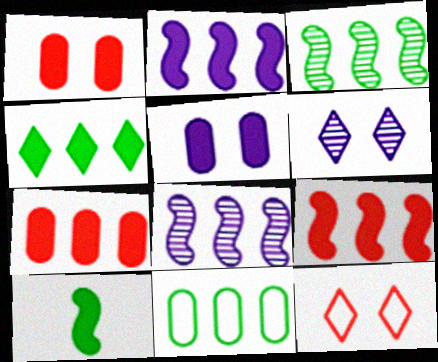[[2, 4, 7], 
[3, 4, 11]]